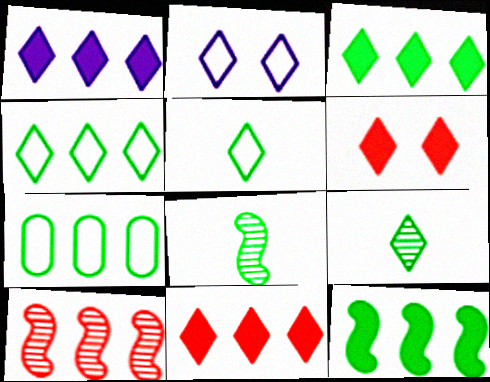[[1, 3, 11], 
[1, 7, 10], 
[2, 9, 11]]